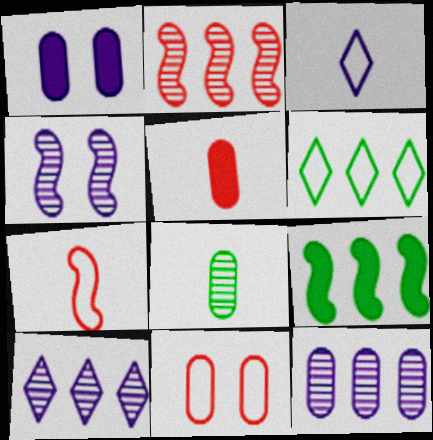[[4, 5, 6], 
[4, 7, 9]]